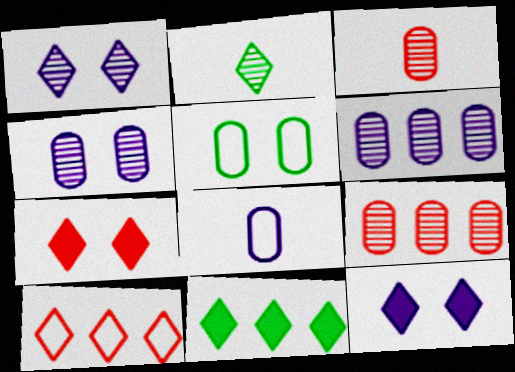[[2, 10, 12]]